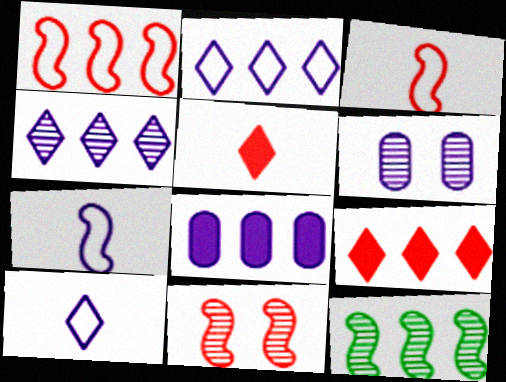[]